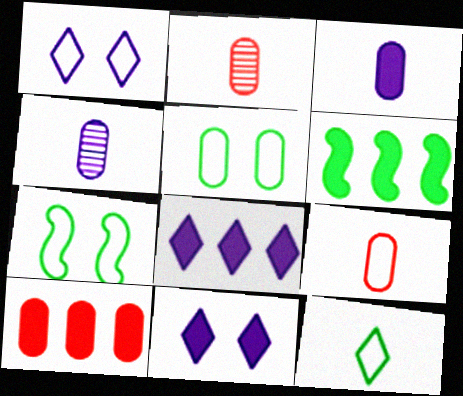[[1, 2, 6], 
[2, 7, 8], 
[4, 5, 10], 
[6, 8, 10]]